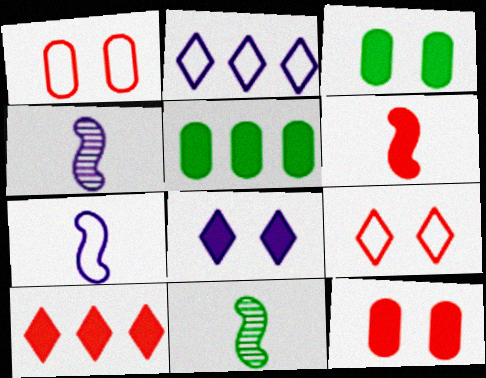[[2, 11, 12], 
[4, 5, 9], 
[5, 6, 8], 
[6, 7, 11], 
[6, 10, 12]]